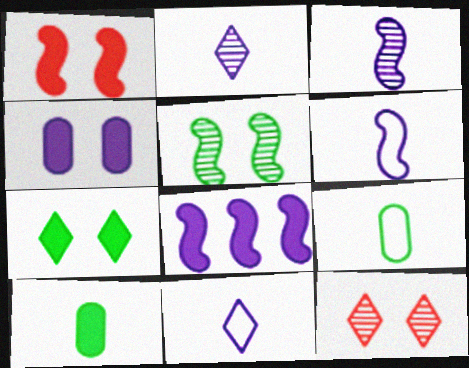[[1, 4, 7], 
[8, 9, 12]]